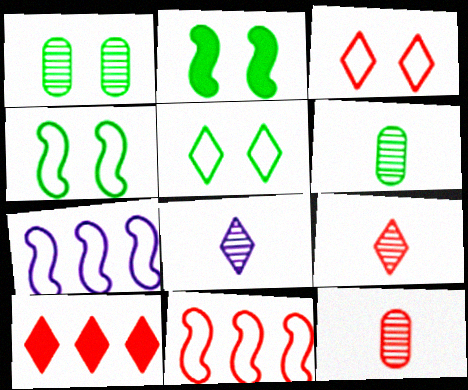[[1, 2, 5], 
[3, 9, 10], 
[5, 8, 10]]